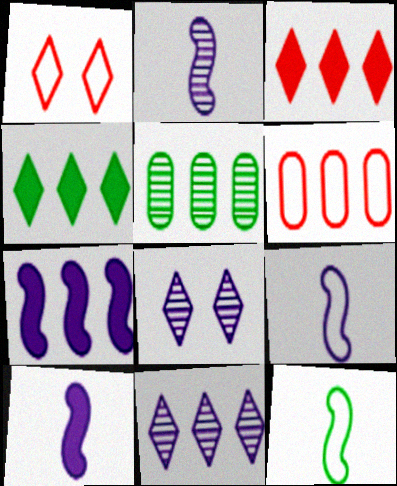[[1, 5, 10], 
[2, 9, 10]]